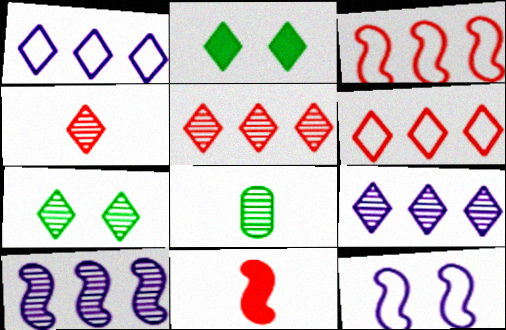[[1, 2, 4], 
[4, 7, 9]]